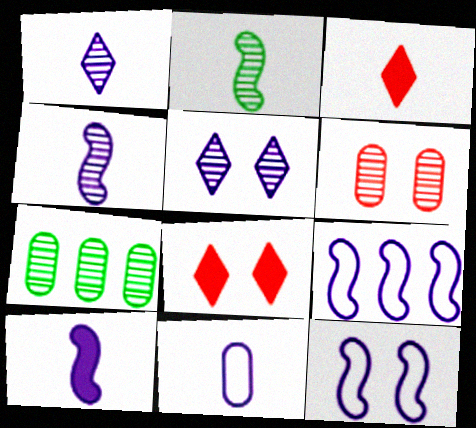[[1, 10, 11], 
[2, 3, 11], 
[3, 7, 12]]